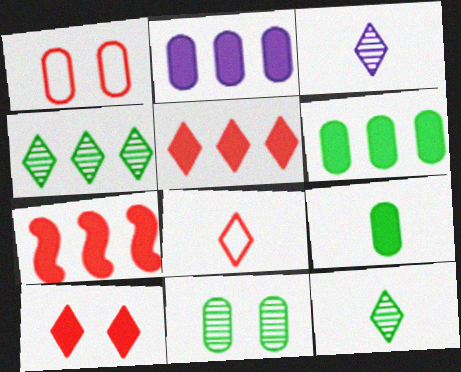[]